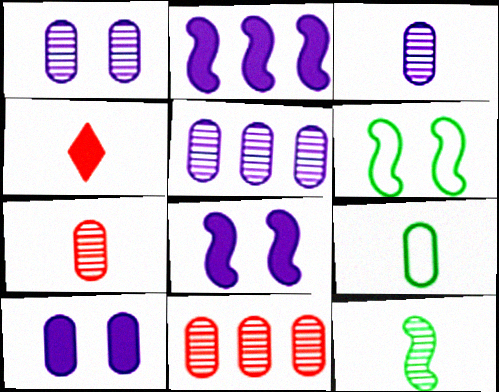[[1, 3, 5], 
[4, 5, 6], 
[9, 10, 11]]